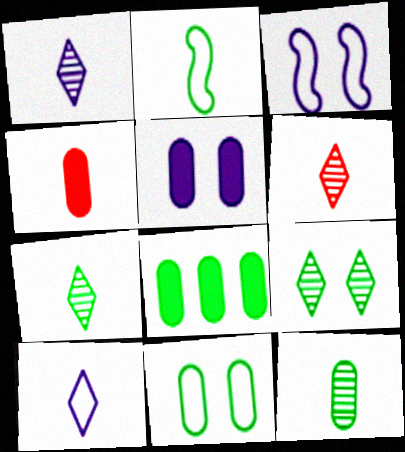[[1, 2, 4], 
[1, 6, 7], 
[2, 8, 9], 
[3, 6, 8], 
[4, 5, 8], 
[8, 11, 12]]